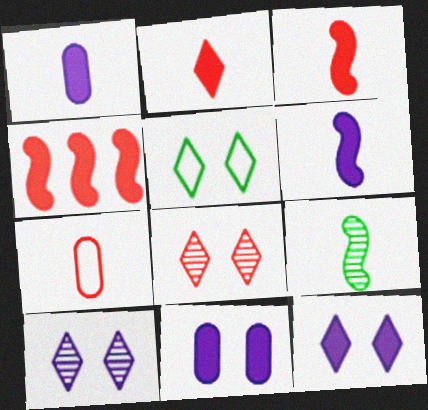[[4, 7, 8], 
[5, 8, 12]]